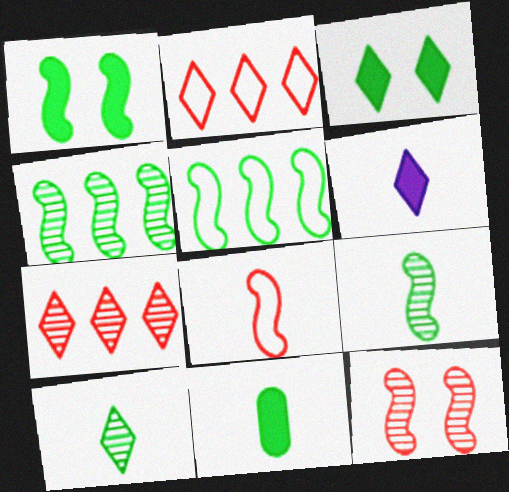[[1, 5, 9]]